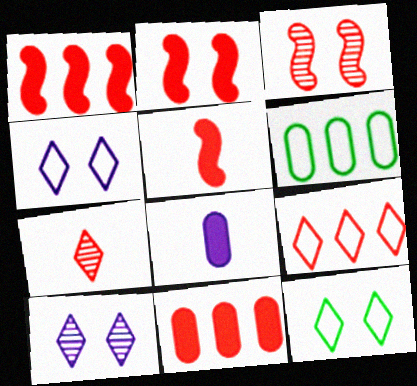[[1, 2, 5], 
[5, 6, 10]]